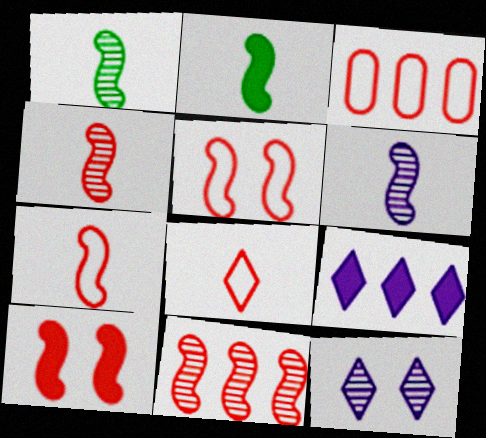[[1, 4, 6], 
[2, 3, 12], 
[2, 6, 7], 
[3, 5, 8], 
[7, 10, 11]]